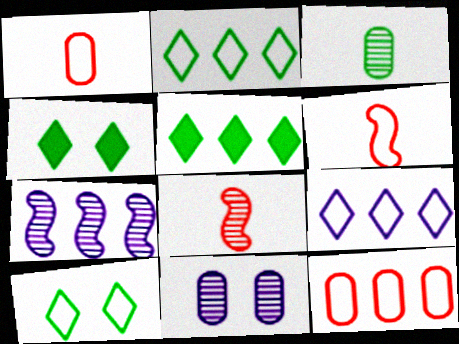[[1, 4, 7], 
[5, 6, 11], 
[5, 7, 12]]